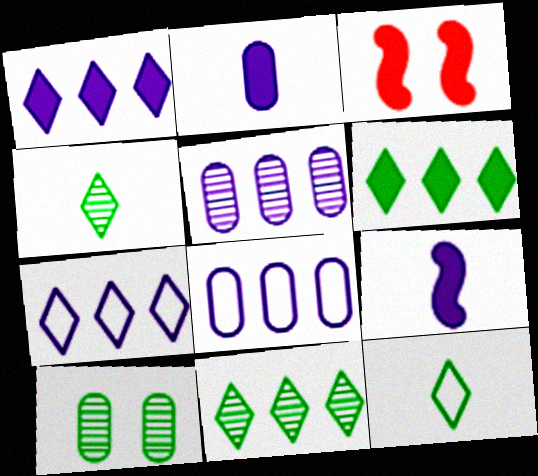[[2, 3, 6], 
[3, 4, 8], 
[3, 5, 12]]